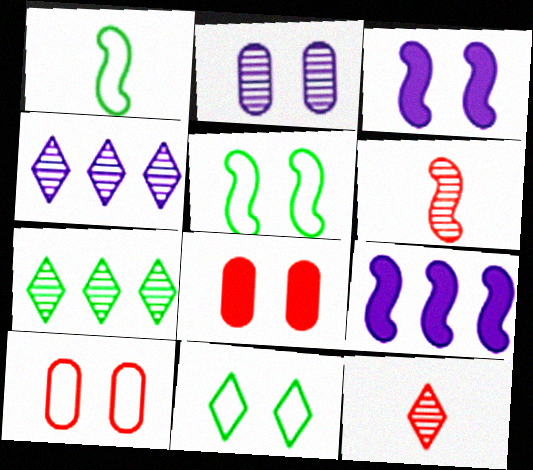[[1, 4, 8], 
[2, 6, 7], 
[5, 6, 9]]